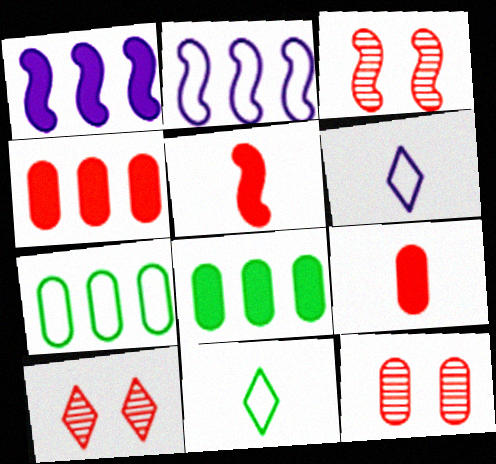[[1, 11, 12], 
[3, 6, 8], 
[3, 10, 12]]